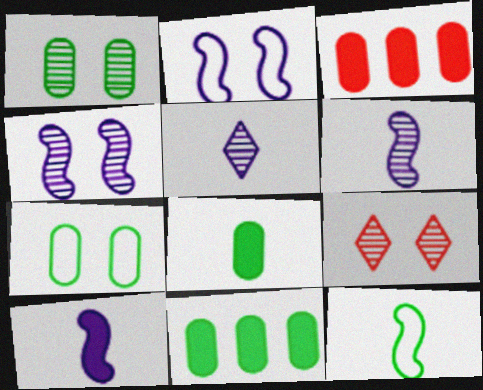[[1, 4, 9]]